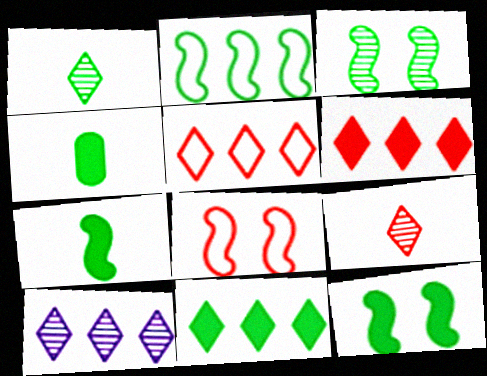[[2, 3, 7], 
[4, 8, 10], 
[4, 11, 12], 
[5, 10, 11]]